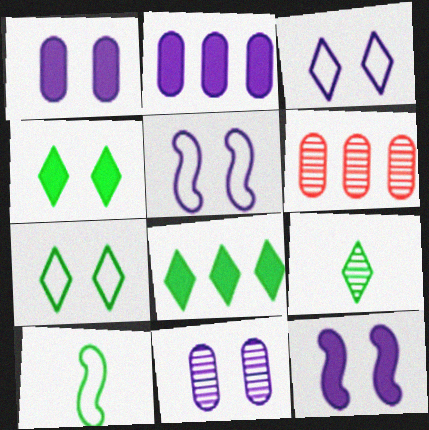[[3, 11, 12], 
[7, 8, 9]]